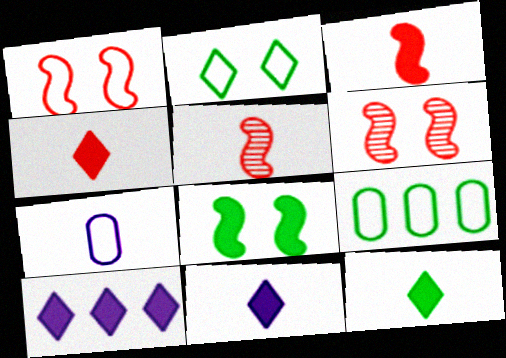[[4, 11, 12], 
[5, 7, 12], 
[6, 9, 11]]